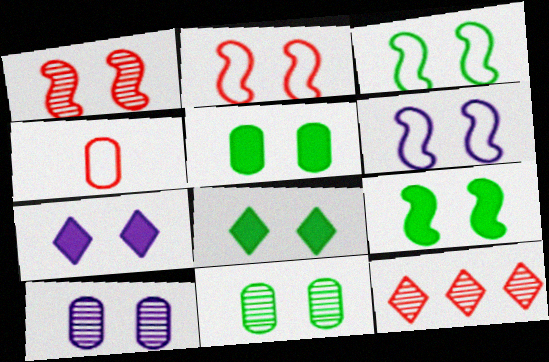[[1, 6, 9], 
[2, 3, 6], 
[2, 7, 11], 
[2, 8, 10], 
[3, 8, 11], 
[5, 8, 9], 
[6, 7, 10]]